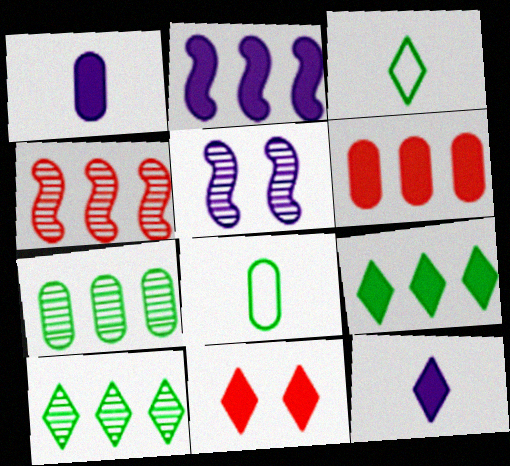[[2, 6, 9], 
[3, 5, 6], 
[9, 11, 12]]